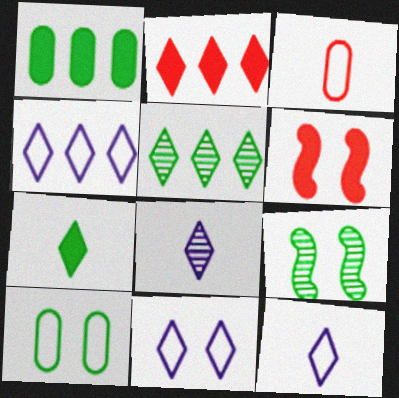[[2, 4, 5], 
[4, 11, 12]]